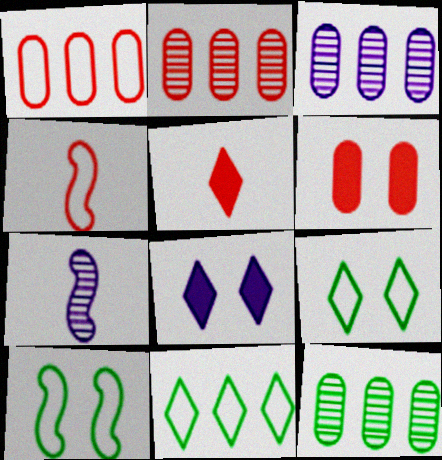[[2, 3, 12], 
[3, 5, 10], 
[4, 8, 12], 
[6, 7, 11]]